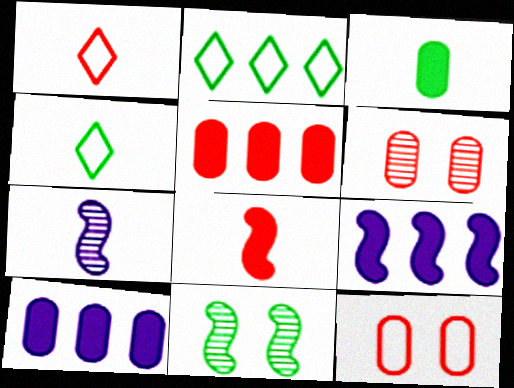[[1, 3, 7], 
[1, 10, 11], 
[2, 3, 11], 
[4, 6, 9]]